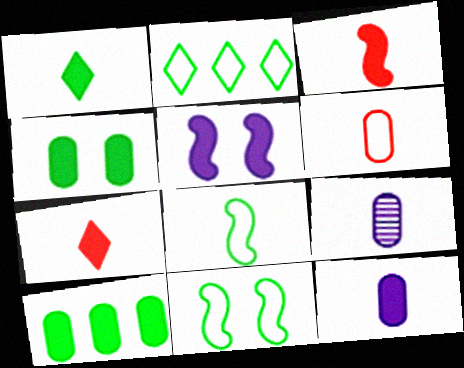[[1, 3, 12], 
[5, 7, 10], 
[7, 8, 9]]